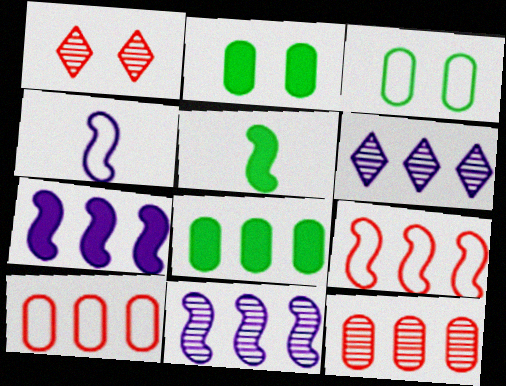[[1, 4, 8], 
[6, 8, 9]]